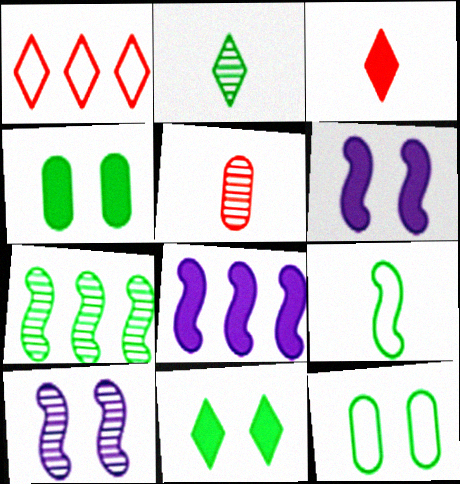[[3, 4, 8]]